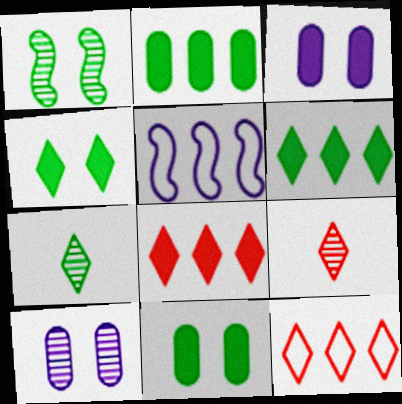[[5, 9, 11]]